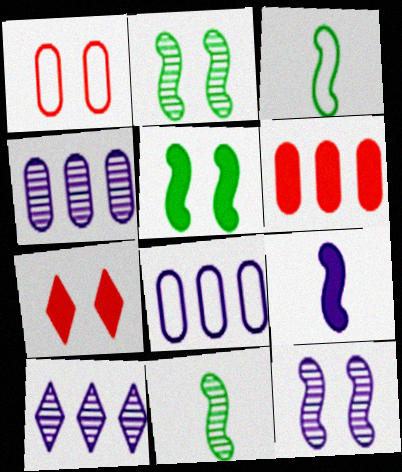[[3, 4, 7], 
[7, 8, 11]]